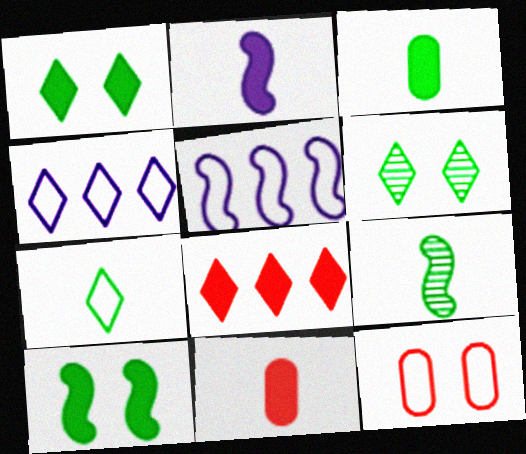[[3, 7, 9], 
[5, 6, 11], 
[5, 7, 12]]